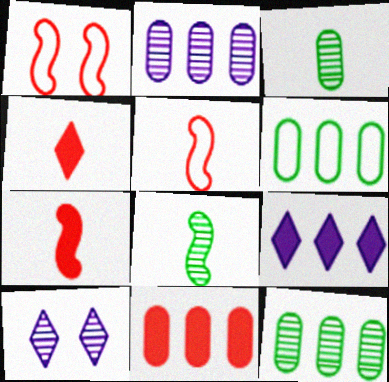[[1, 3, 9], 
[2, 6, 11], 
[6, 7, 10]]